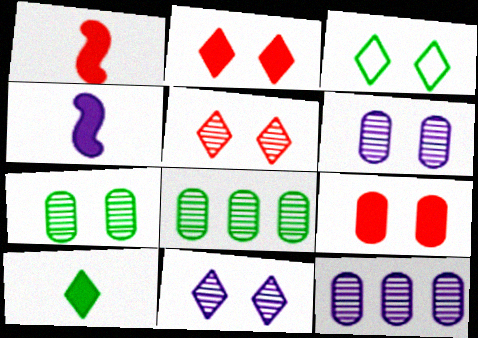[[1, 3, 12], 
[2, 3, 11]]